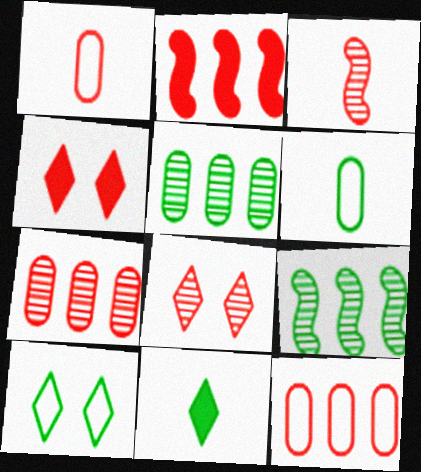[[1, 2, 8], 
[3, 4, 12], 
[3, 7, 8]]